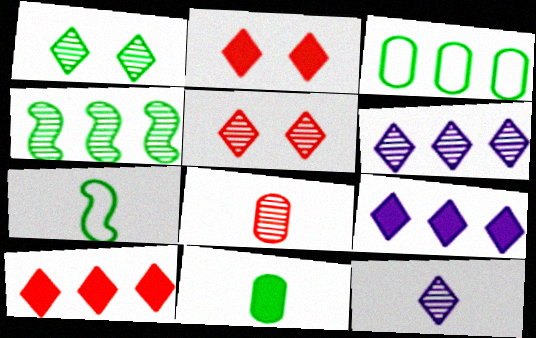[]